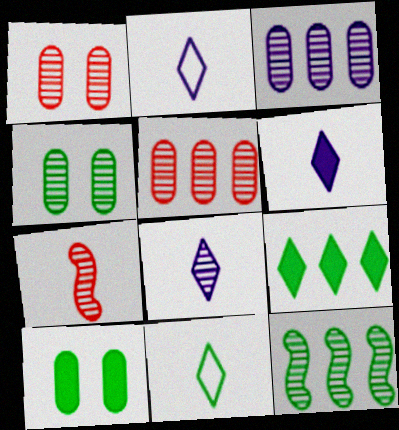[[1, 8, 12], 
[2, 6, 8], 
[10, 11, 12]]